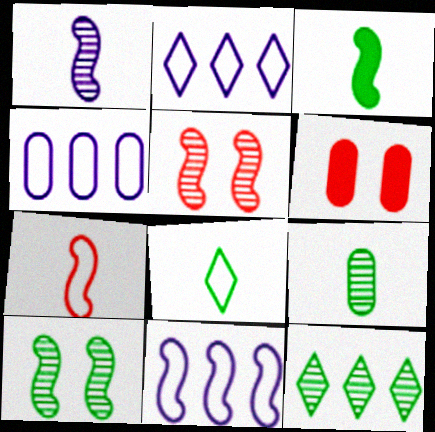[[1, 3, 7], 
[2, 4, 11], 
[3, 5, 11], 
[3, 8, 9], 
[4, 6, 9], 
[9, 10, 12]]